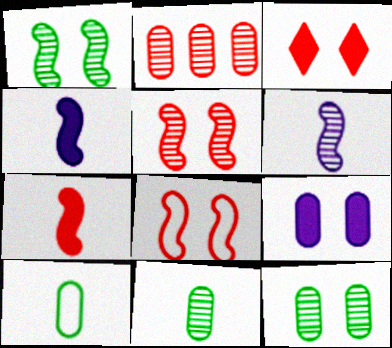[[2, 9, 10]]